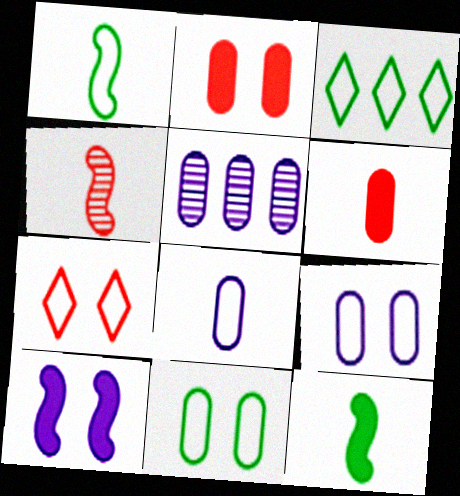[[1, 3, 11], 
[5, 6, 11], 
[5, 7, 12]]